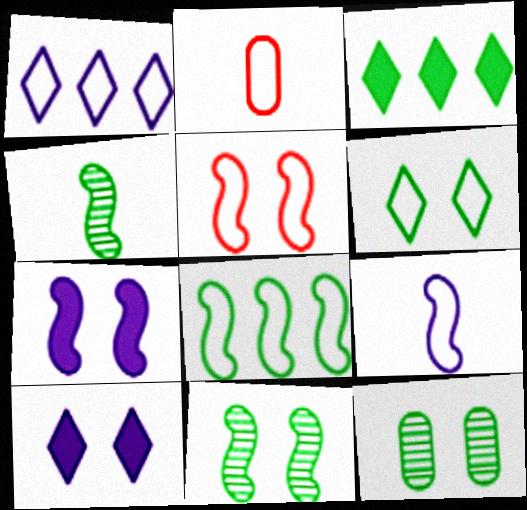[[5, 7, 11], 
[5, 8, 9], 
[5, 10, 12]]